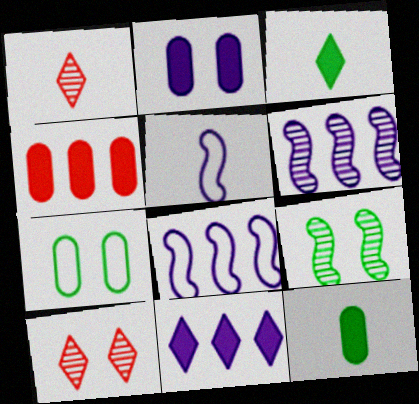[[1, 5, 12], 
[2, 4, 12], 
[8, 10, 12]]